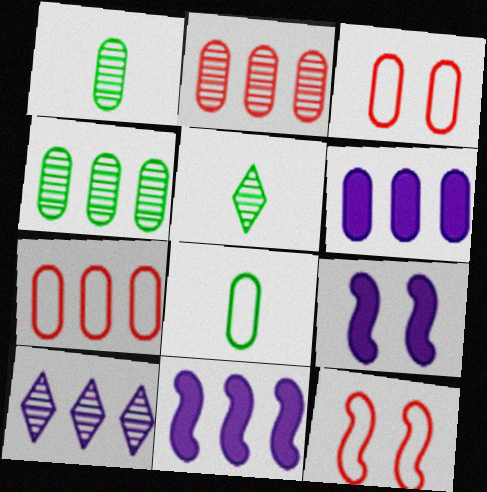[[1, 3, 6], 
[3, 5, 11], 
[4, 6, 7], 
[5, 6, 12], 
[5, 7, 9]]